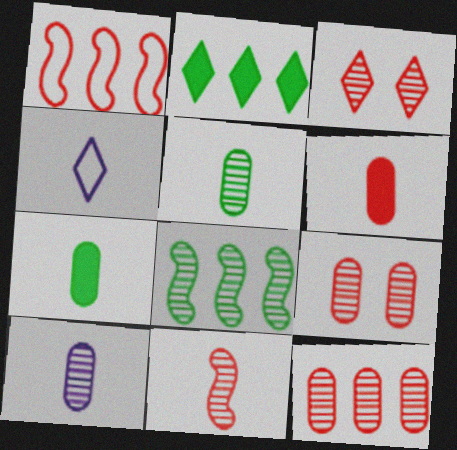[[1, 3, 6], 
[2, 3, 4], 
[3, 8, 10], 
[3, 11, 12], 
[4, 7, 11]]